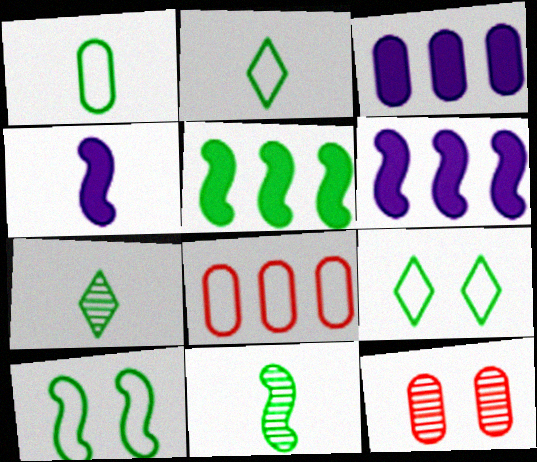[[1, 3, 12], 
[2, 6, 12], 
[5, 10, 11]]